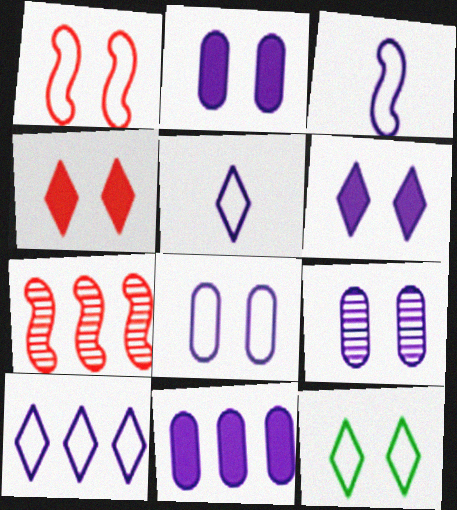[[1, 8, 12], 
[2, 8, 9], 
[3, 8, 10]]